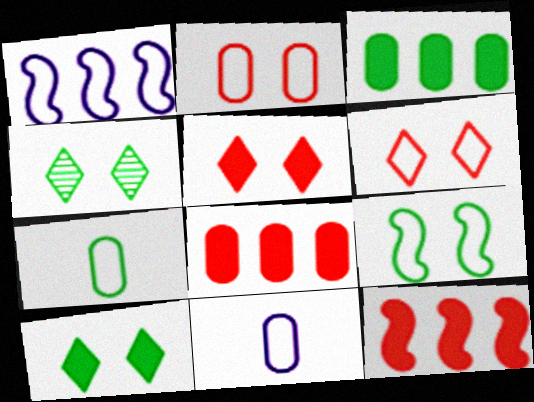[[1, 6, 7], 
[4, 11, 12]]